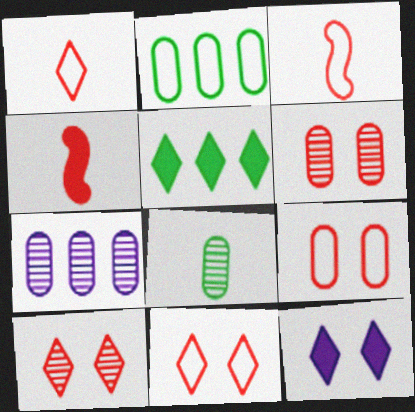[[6, 7, 8]]